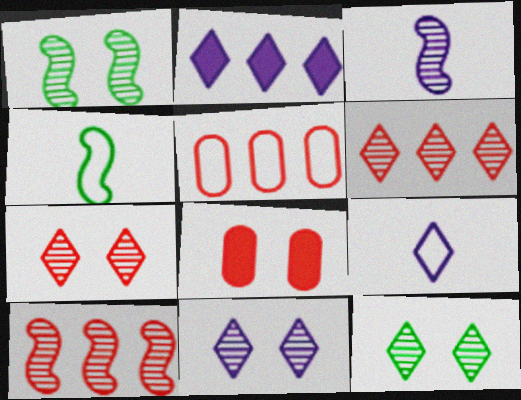[[1, 3, 10], 
[2, 9, 11], 
[7, 11, 12]]